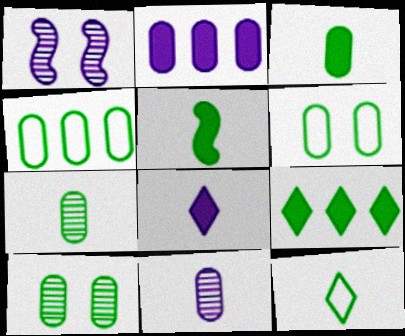[[3, 4, 10], 
[5, 7, 12]]